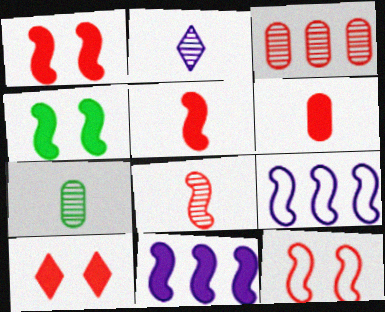[[2, 7, 8], 
[4, 5, 11], 
[4, 8, 9], 
[7, 9, 10]]